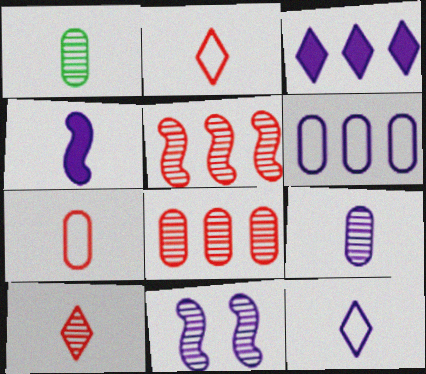[[1, 2, 4], 
[4, 9, 12]]